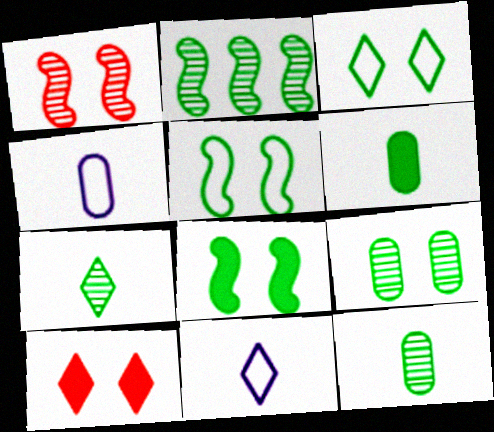[[2, 3, 6], 
[2, 4, 10], 
[2, 7, 9], 
[3, 8, 9]]